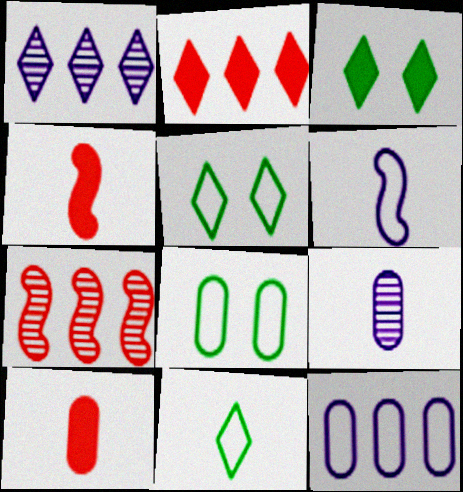[[1, 4, 8], 
[4, 9, 11]]